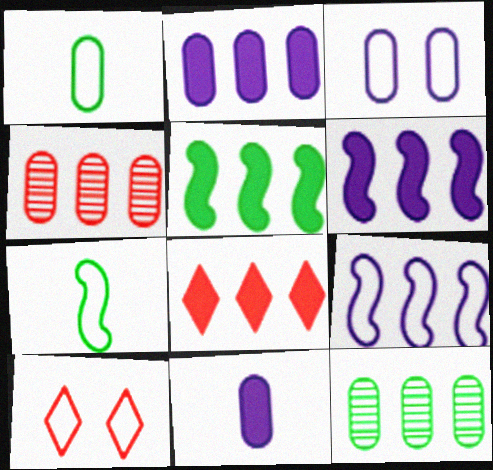[[1, 9, 10], 
[2, 5, 8], 
[8, 9, 12]]